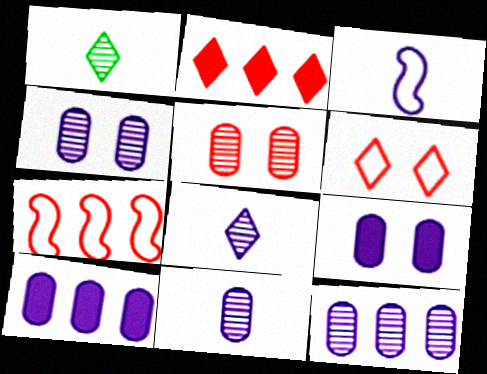[[1, 7, 9], 
[4, 11, 12]]